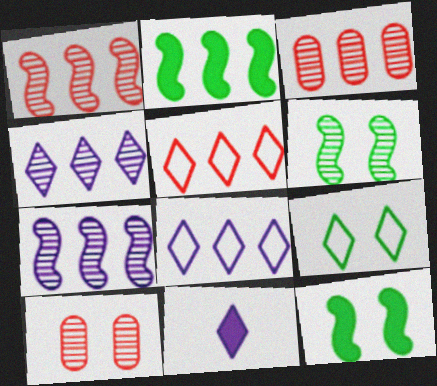[[2, 3, 8]]